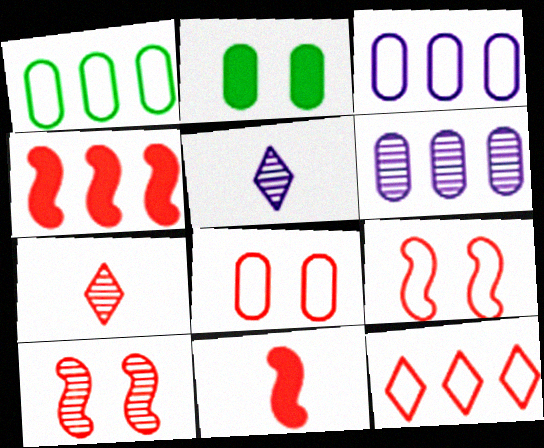[[4, 7, 8]]